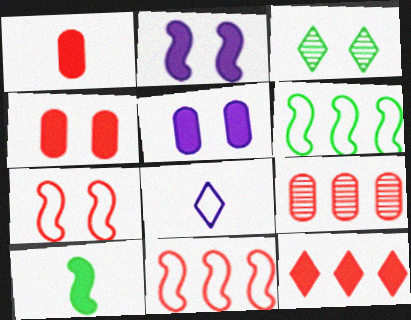[[3, 5, 7], 
[3, 8, 12], 
[5, 10, 12], 
[9, 11, 12]]